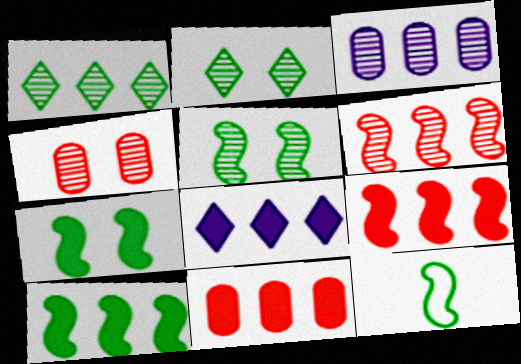[[1, 3, 6], 
[4, 8, 12], 
[5, 10, 12], 
[8, 10, 11]]